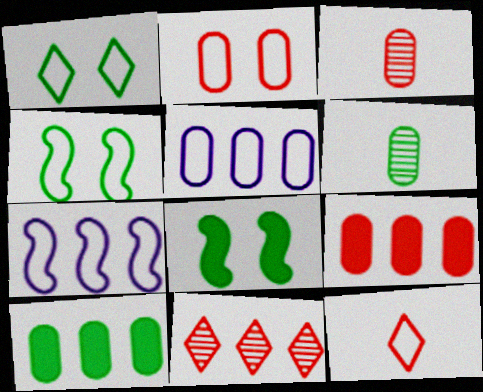[[2, 3, 9], 
[4, 5, 12], 
[7, 10, 11]]